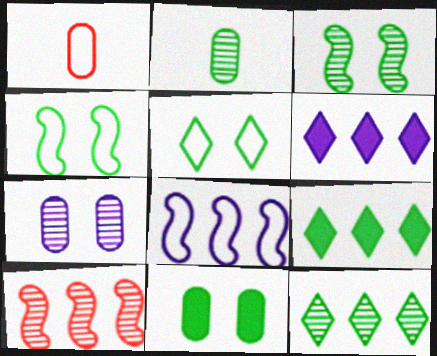[[1, 3, 6], 
[1, 5, 8], 
[2, 3, 12], 
[2, 4, 9], 
[3, 5, 11]]